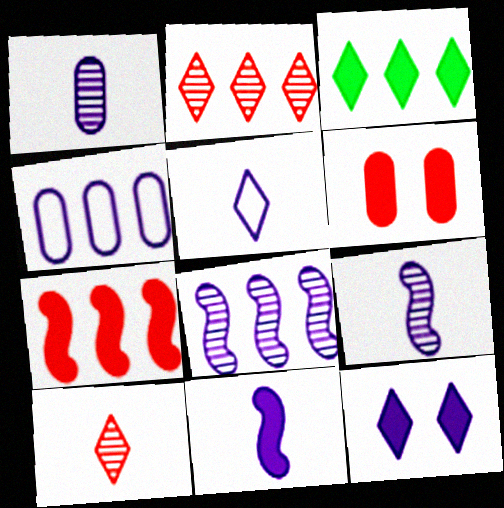[[1, 5, 11], 
[3, 6, 11], 
[4, 9, 12]]